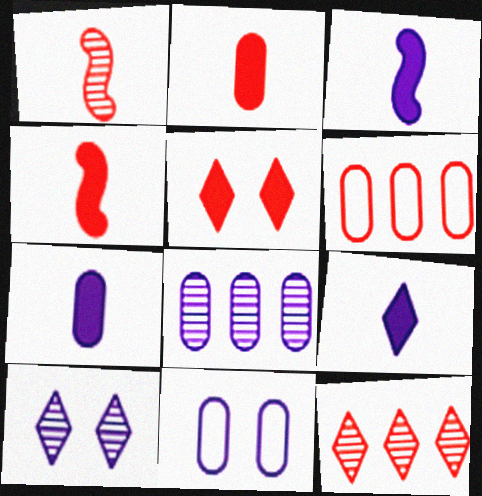[[1, 5, 6], 
[3, 7, 9], 
[7, 8, 11]]